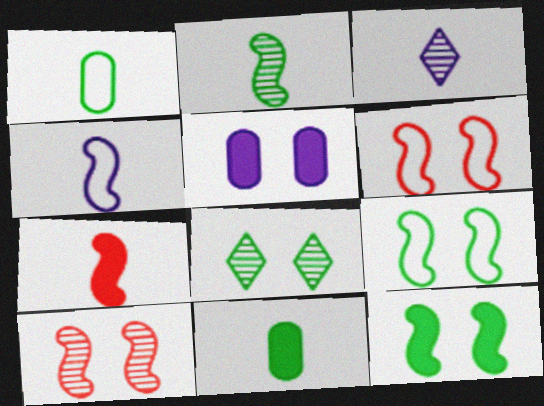[[1, 3, 7], 
[2, 4, 7], 
[5, 6, 8]]